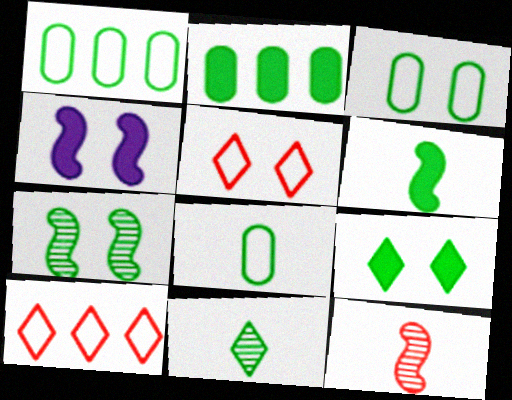[[1, 3, 8], 
[2, 6, 9], 
[3, 7, 9], 
[6, 8, 11]]